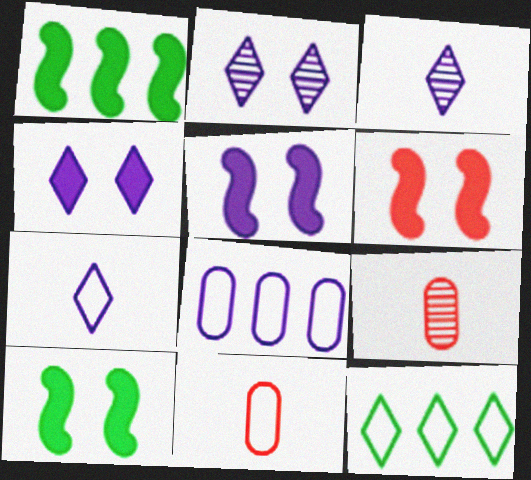[[1, 2, 11], 
[3, 5, 8], 
[5, 6, 10], 
[5, 9, 12]]